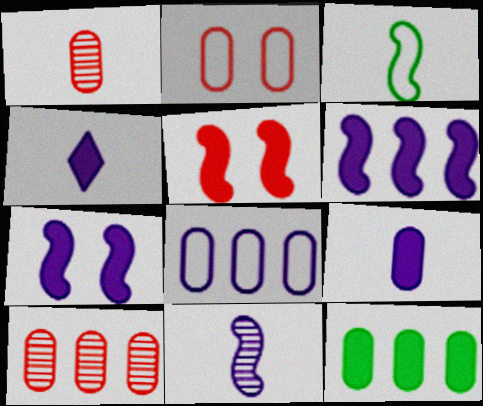[[1, 3, 4], 
[4, 5, 12], 
[8, 10, 12]]